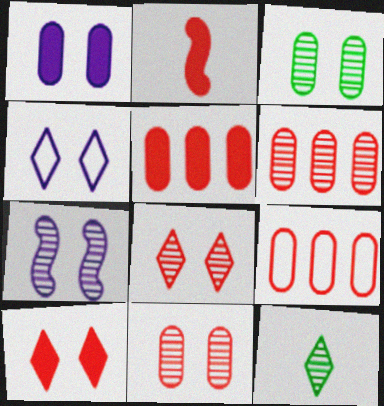[[1, 4, 7], 
[2, 5, 10], 
[2, 8, 9], 
[3, 7, 8], 
[5, 6, 9], 
[6, 7, 12]]